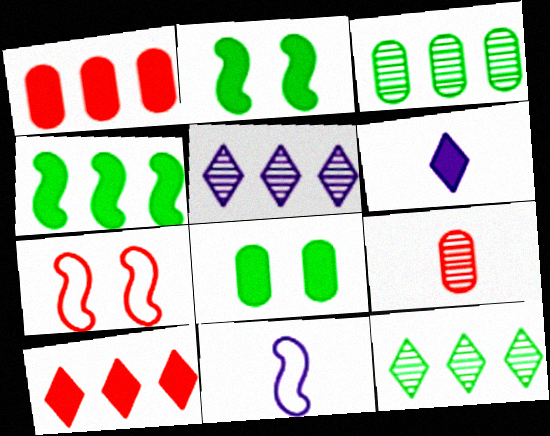[[1, 2, 6], 
[3, 6, 7], 
[7, 9, 10]]